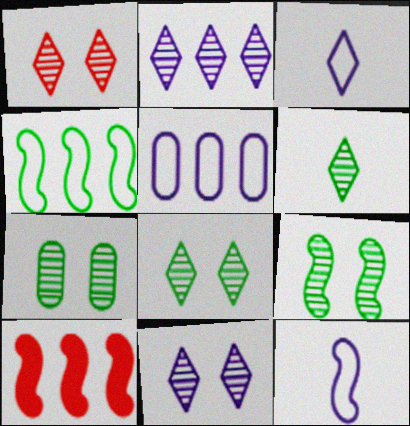[[1, 2, 6], 
[1, 8, 11], 
[3, 7, 10], 
[7, 8, 9], 
[9, 10, 12]]